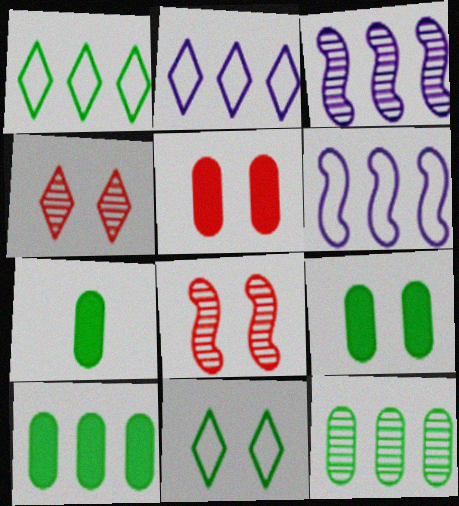[[2, 7, 8], 
[4, 6, 7], 
[7, 9, 10]]